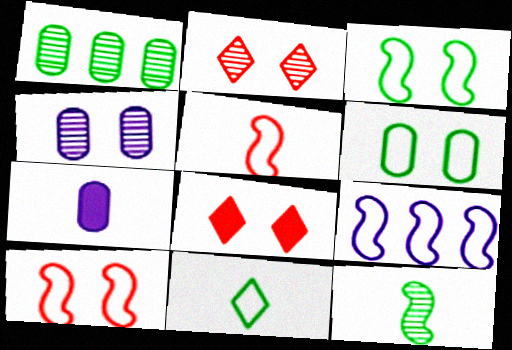[[3, 4, 8], 
[3, 5, 9]]